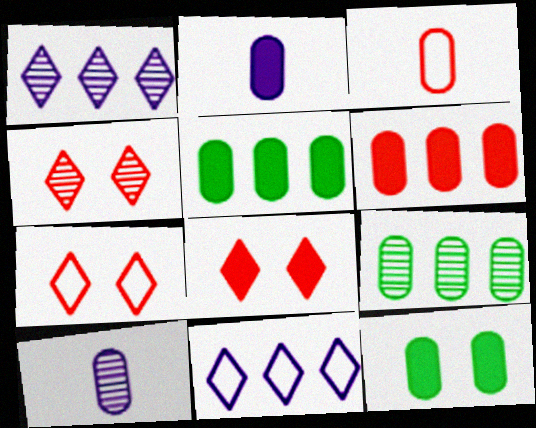[[2, 6, 12], 
[4, 7, 8]]